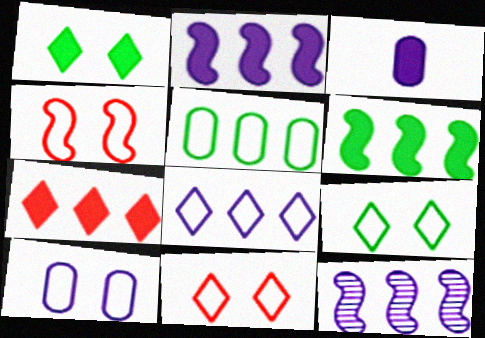[[4, 9, 10], 
[5, 7, 12]]